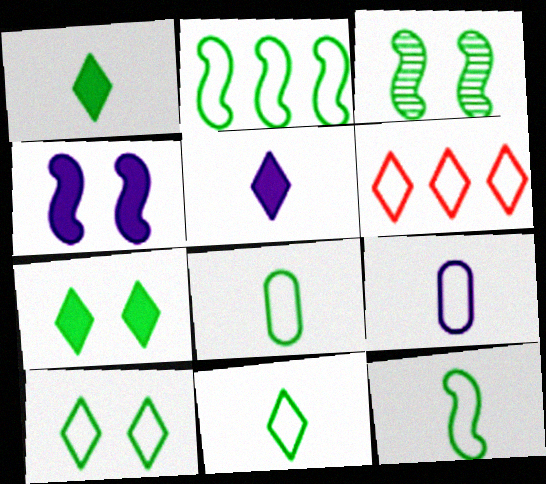[[2, 8, 10], 
[8, 11, 12]]